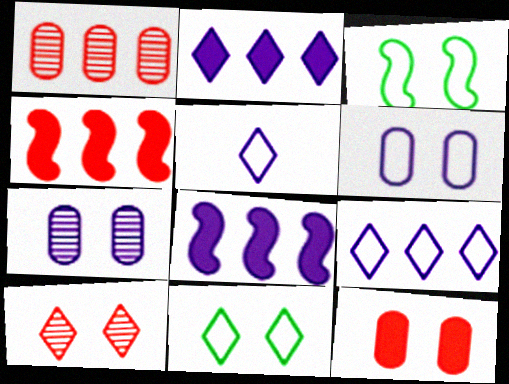[[5, 7, 8]]